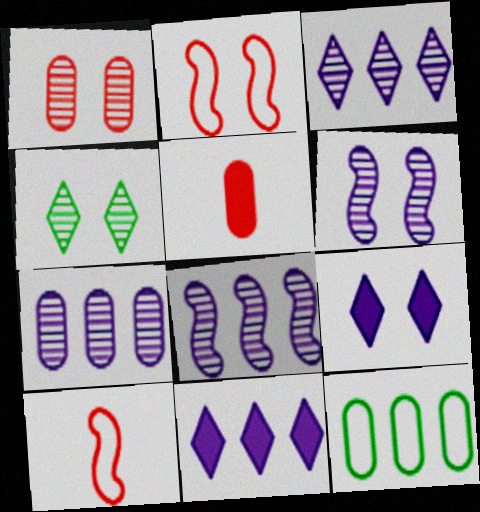[[1, 4, 6], 
[3, 7, 8]]